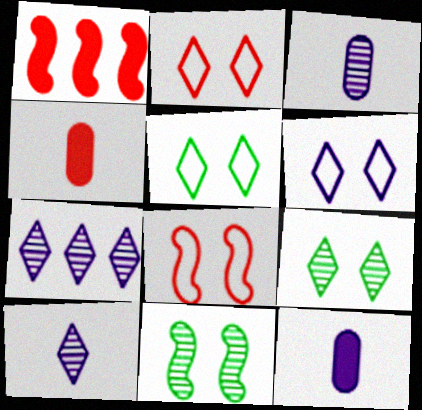[[1, 3, 5], 
[2, 5, 6]]